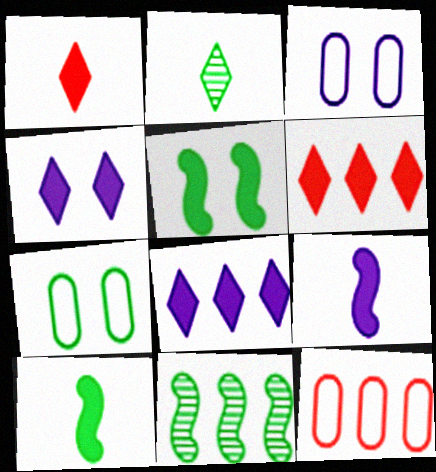[[1, 3, 11], 
[8, 11, 12]]